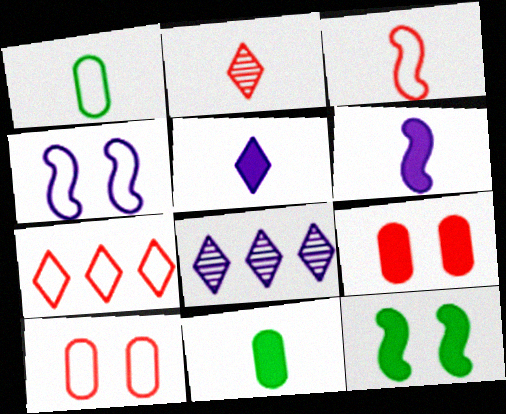[[1, 2, 6], 
[1, 4, 7], 
[3, 7, 10]]